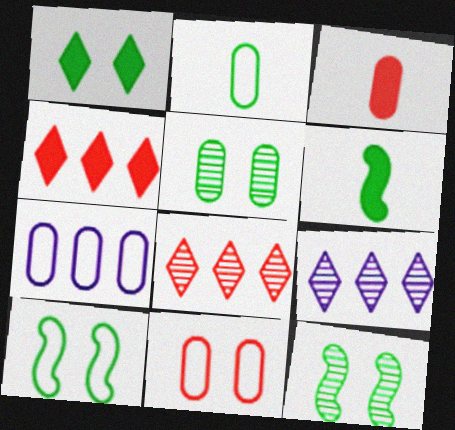[[1, 5, 10], 
[2, 7, 11], 
[3, 5, 7], 
[3, 9, 10], 
[6, 9, 11]]